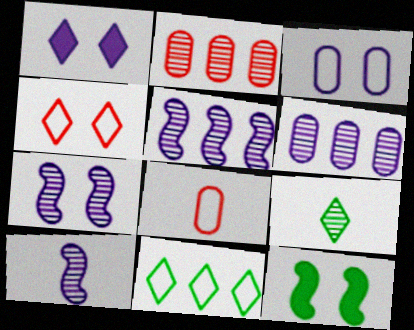[[1, 3, 7], 
[2, 7, 9], 
[5, 7, 10]]